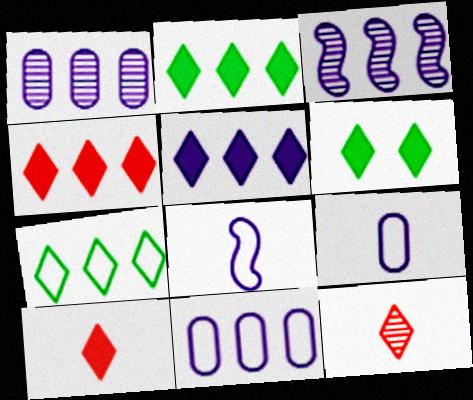[[2, 4, 5], 
[3, 5, 11], 
[5, 6, 10]]